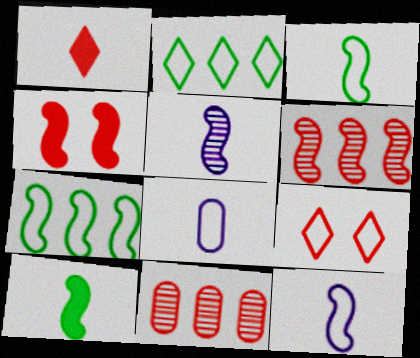[[4, 5, 7], 
[7, 8, 9]]